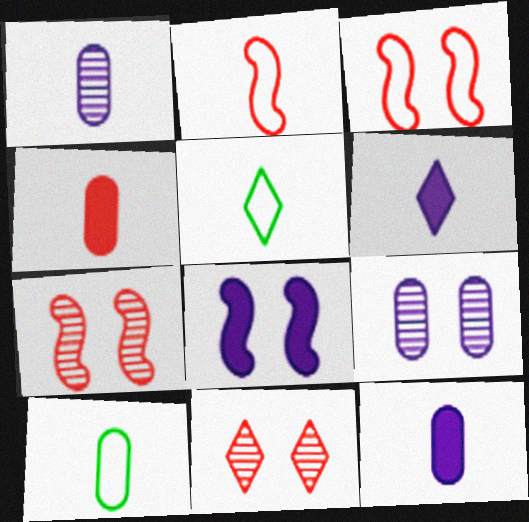[[1, 4, 10]]